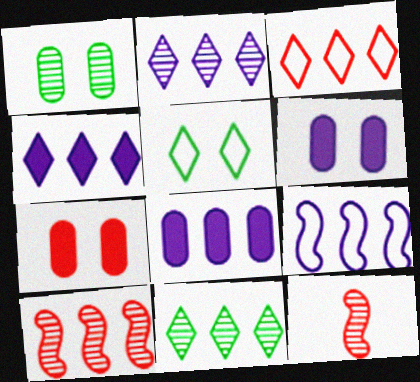[[1, 2, 12], 
[2, 8, 9], 
[3, 4, 11], 
[3, 7, 12], 
[5, 8, 12]]